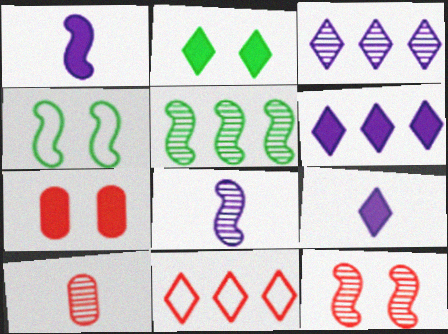[[4, 6, 10], 
[5, 8, 12]]